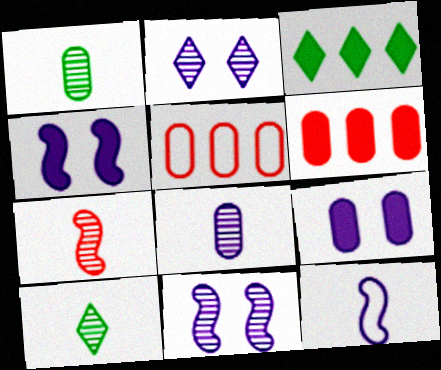[[1, 5, 9], 
[4, 5, 10], 
[7, 8, 10]]